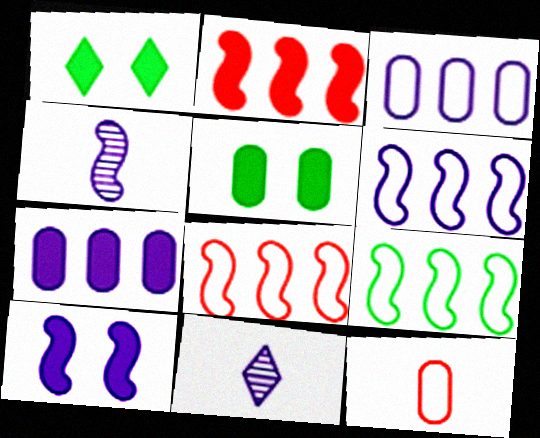[[3, 10, 11], 
[4, 6, 10], 
[5, 8, 11], 
[6, 8, 9]]